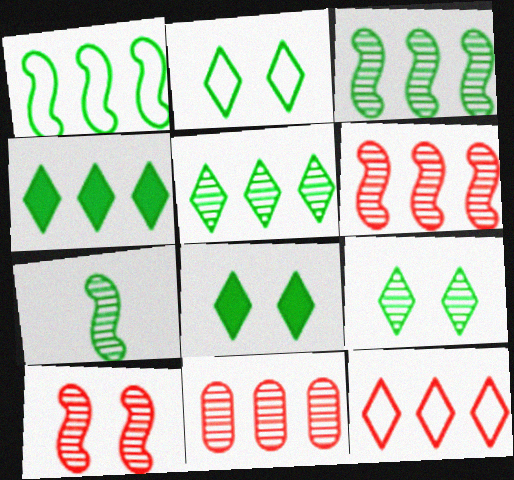[[2, 8, 9]]